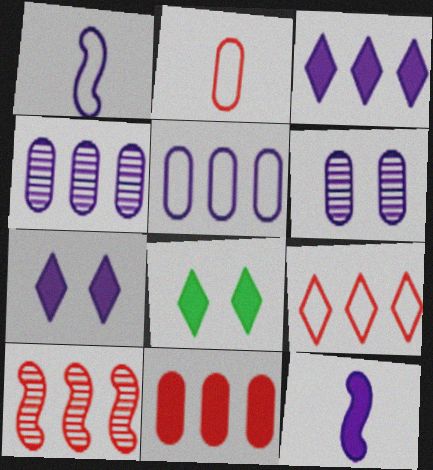[[1, 3, 6], 
[1, 4, 7], 
[8, 11, 12], 
[9, 10, 11]]